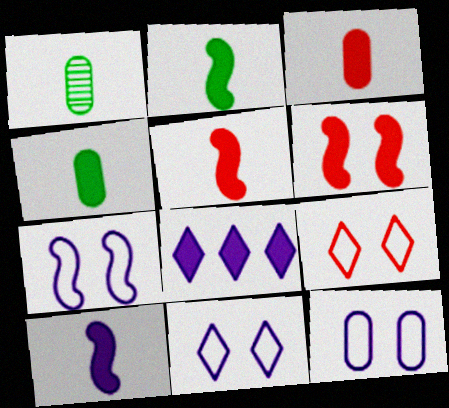[[2, 5, 10], 
[4, 6, 8], 
[7, 11, 12]]